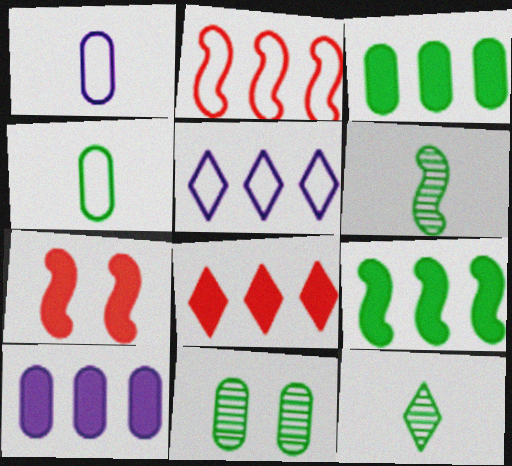[[3, 4, 11], 
[8, 9, 10]]